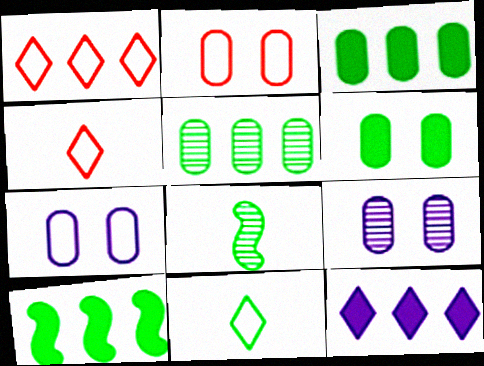[[2, 6, 9], 
[2, 8, 12], 
[4, 9, 10]]